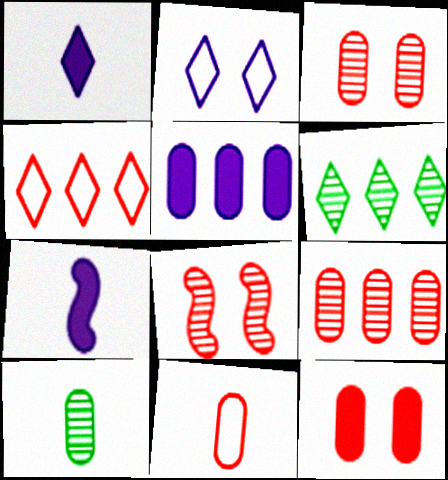[[9, 11, 12]]